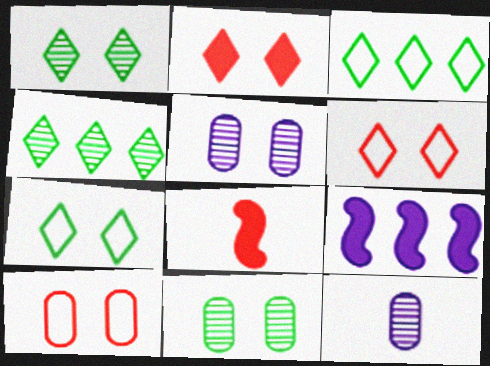[[3, 5, 8]]